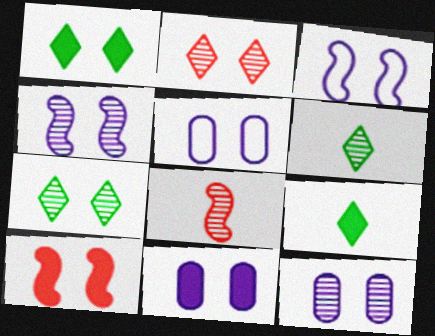[[1, 10, 11], 
[5, 7, 10], 
[5, 11, 12]]